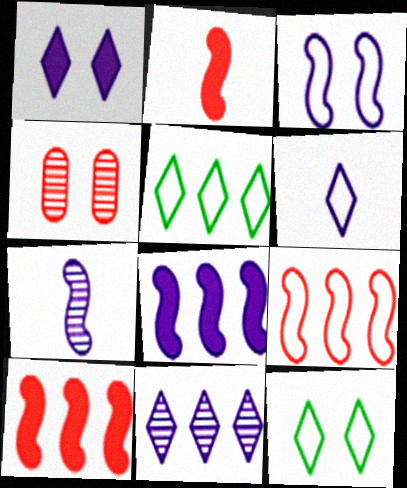[[1, 6, 11], 
[3, 7, 8]]